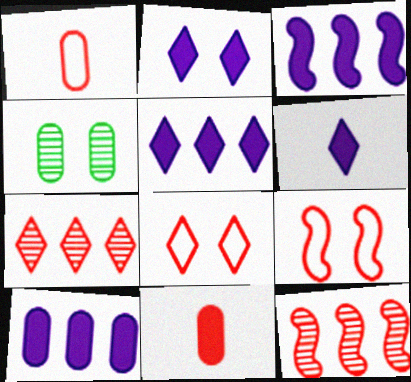[[1, 4, 10], 
[2, 4, 9], 
[2, 5, 6], 
[3, 5, 10], 
[7, 9, 11], 
[8, 11, 12]]